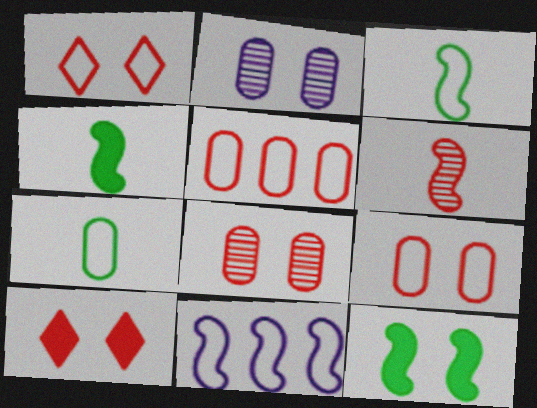[[1, 2, 12], 
[1, 7, 11], 
[5, 6, 10], 
[6, 11, 12]]